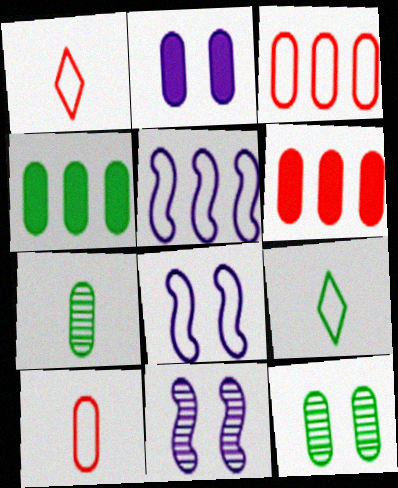[[1, 4, 11], 
[2, 3, 7], 
[3, 8, 9], 
[6, 9, 11]]